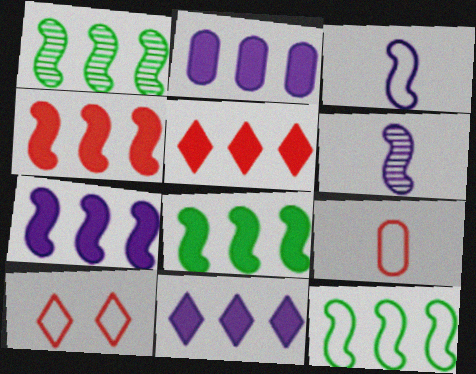[[1, 8, 12], 
[2, 5, 8], 
[2, 7, 11], 
[4, 7, 8]]